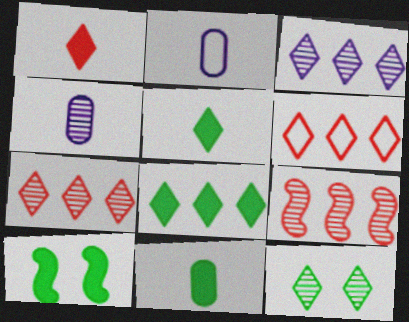[[2, 7, 10], 
[3, 6, 8], 
[4, 6, 10], 
[4, 9, 12], 
[8, 10, 11]]